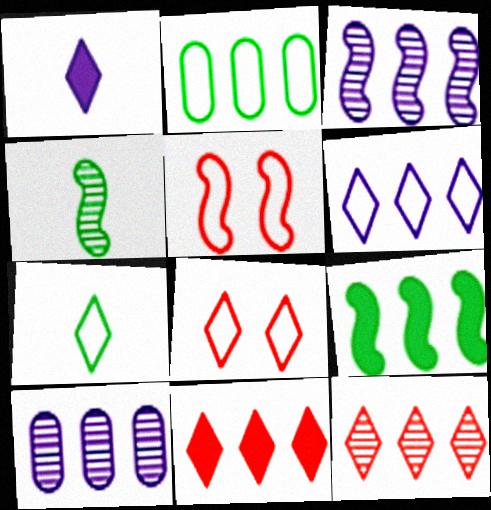[[2, 3, 11], 
[6, 7, 8]]